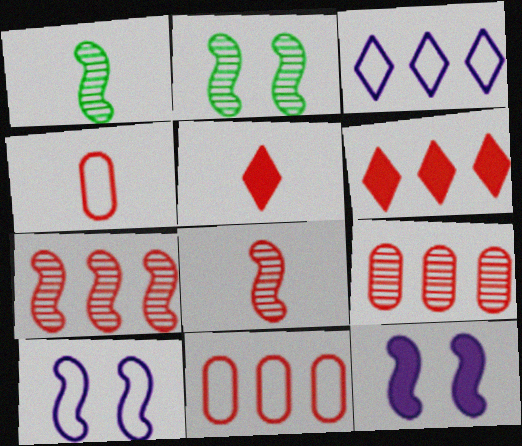[[4, 5, 8], 
[6, 7, 11]]